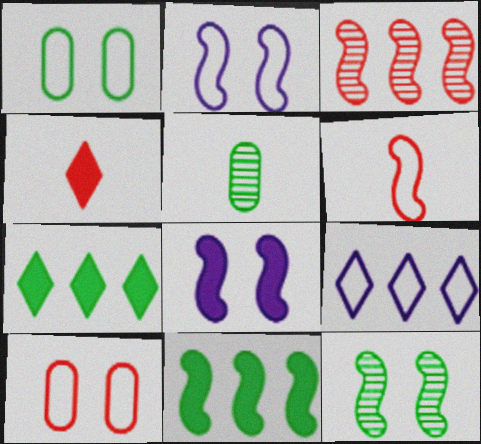[[1, 6, 9], 
[3, 4, 10]]